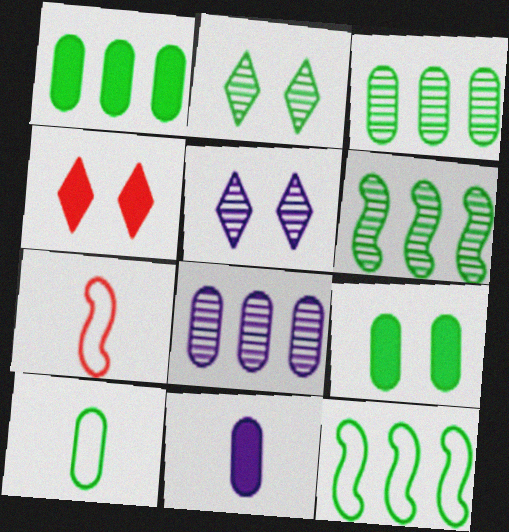[[1, 5, 7], 
[3, 9, 10]]